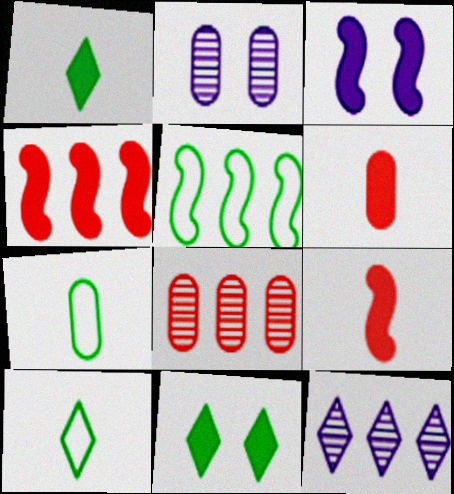[[2, 4, 10], 
[3, 8, 10]]